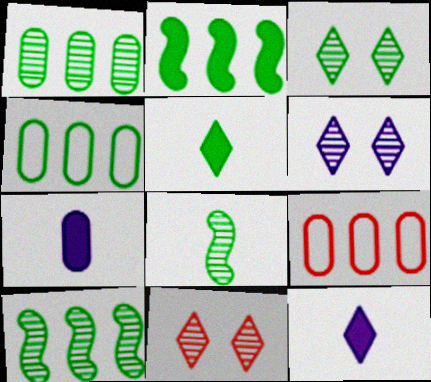[[1, 3, 8], 
[3, 6, 11]]